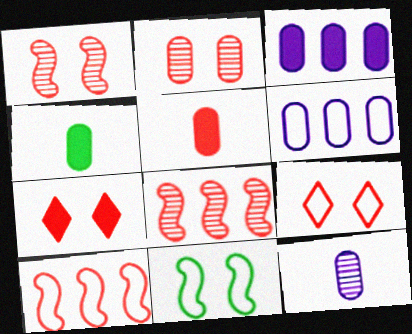[[2, 4, 6], 
[5, 8, 9]]